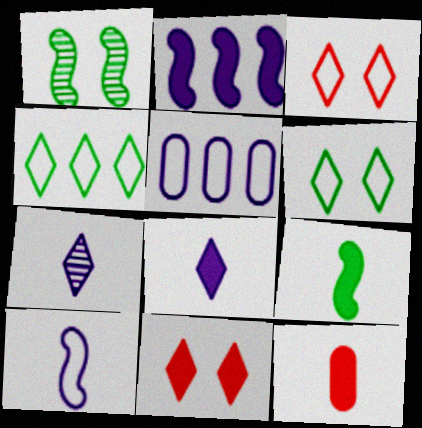[[4, 7, 11], 
[8, 9, 12]]